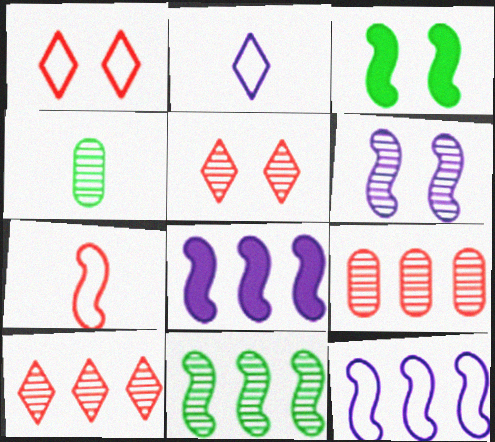[[1, 4, 8], 
[2, 3, 9], 
[4, 6, 10]]